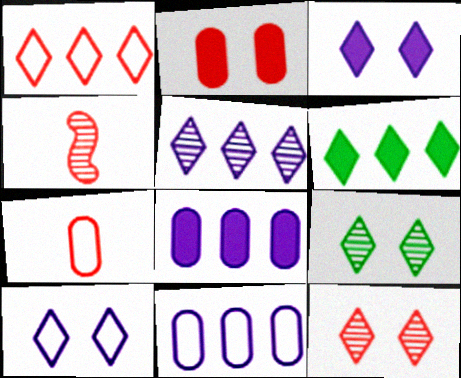[[1, 2, 4], 
[1, 5, 6]]